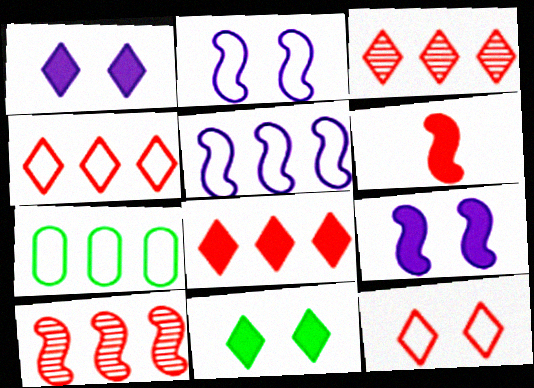[[3, 4, 8], 
[4, 5, 7]]